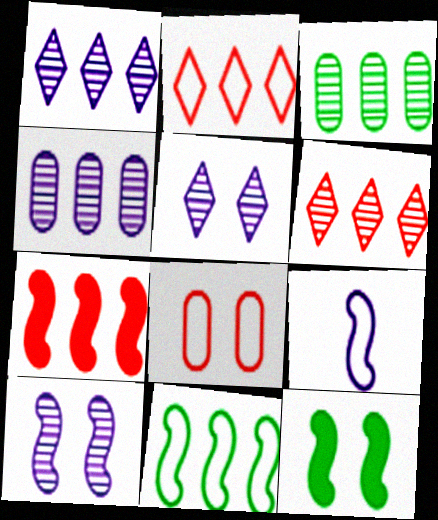[[5, 8, 12]]